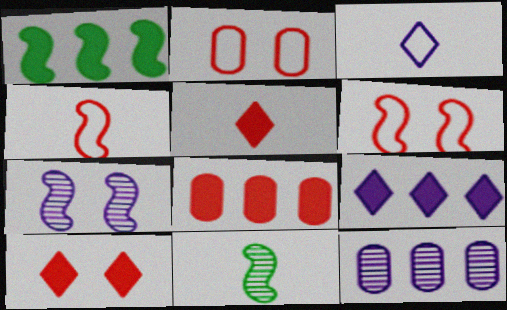[[1, 4, 7], 
[1, 8, 9], 
[2, 9, 11]]